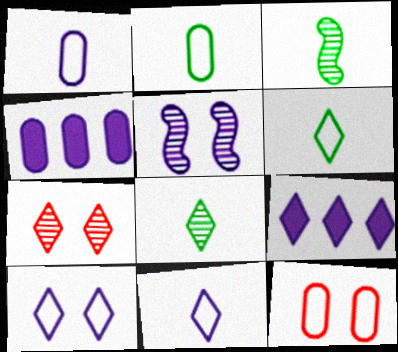[[1, 5, 9], 
[3, 9, 12], 
[4, 5, 11], 
[6, 7, 9]]